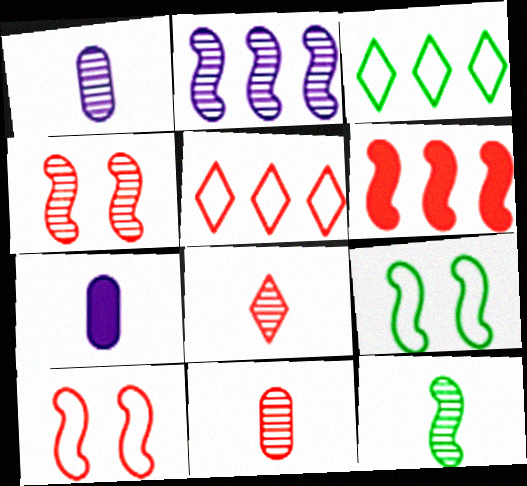[[1, 8, 12], 
[2, 4, 12], 
[3, 4, 7]]